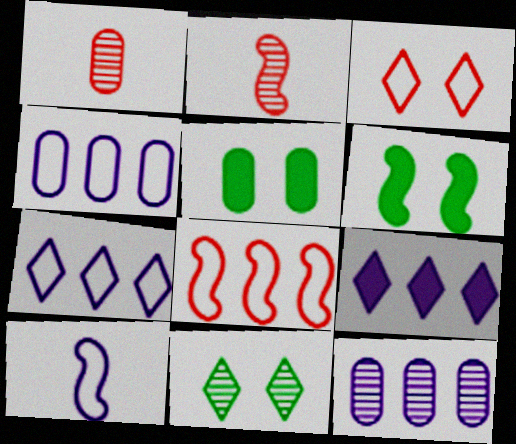[[1, 4, 5], 
[1, 6, 7], 
[2, 5, 7], 
[2, 11, 12]]